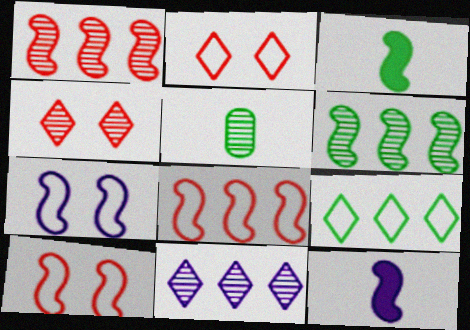[[1, 3, 7], 
[6, 10, 12]]